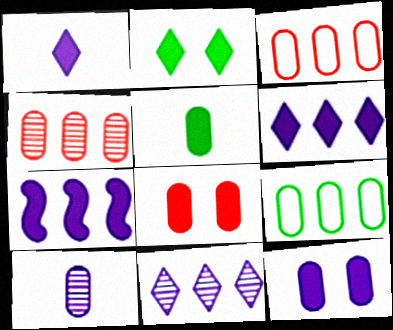[[1, 7, 12], 
[8, 9, 10]]